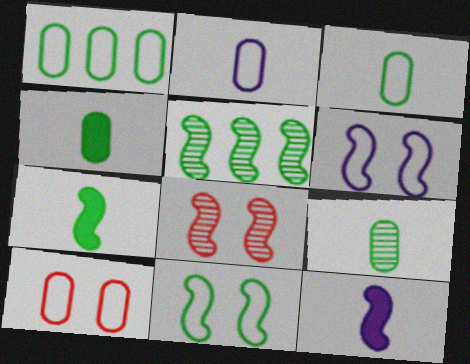[[1, 2, 10], 
[3, 4, 9], 
[5, 7, 11]]